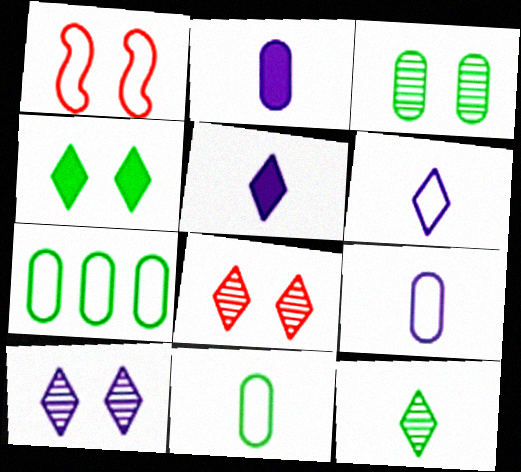[[1, 6, 7]]